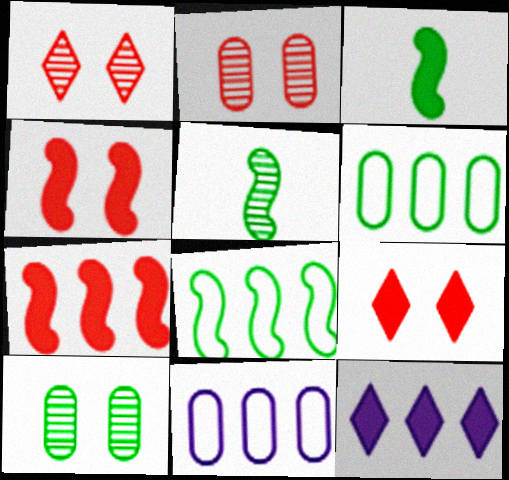[[1, 3, 11], 
[5, 9, 11]]